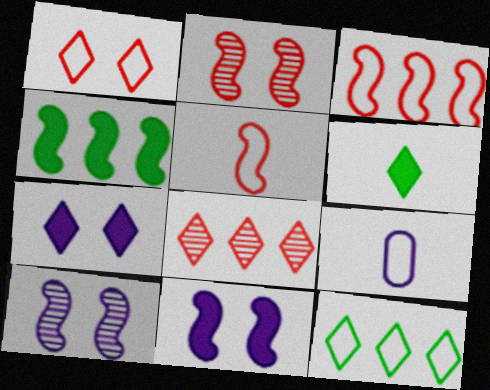[[4, 5, 10]]